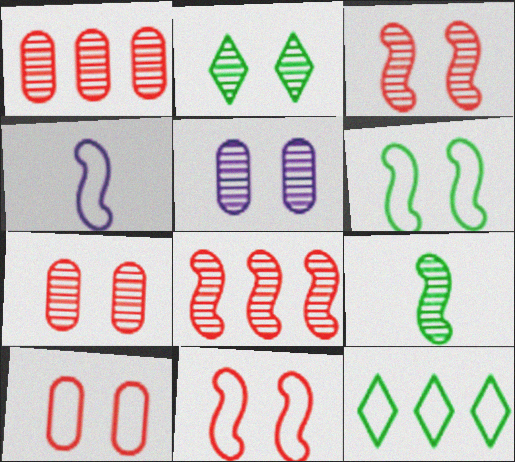[[2, 3, 5], 
[4, 10, 12]]